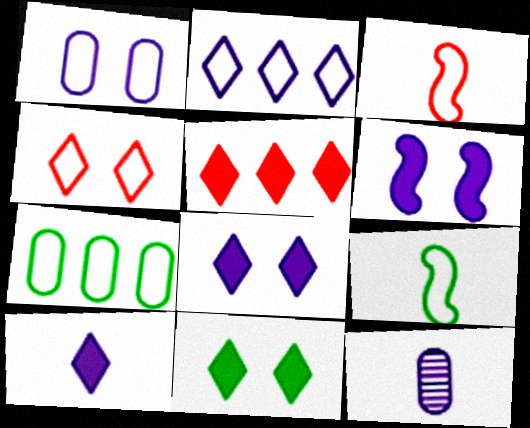[[2, 6, 12], 
[5, 10, 11]]